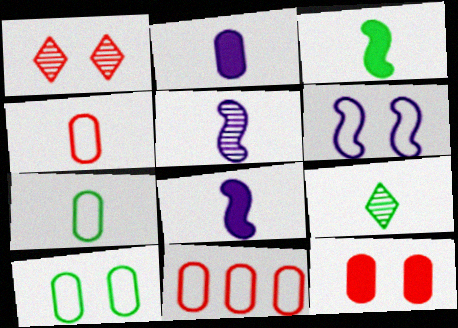[[3, 7, 9], 
[4, 8, 9]]